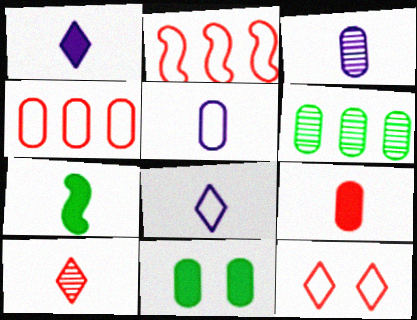[[1, 7, 9], 
[3, 4, 11], 
[5, 7, 10]]